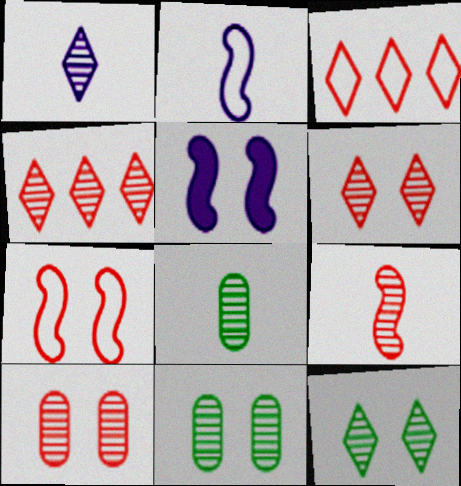[[1, 4, 12], 
[1, 8, 9], 
[3, 5, 8], 
[4, 9, 10]]